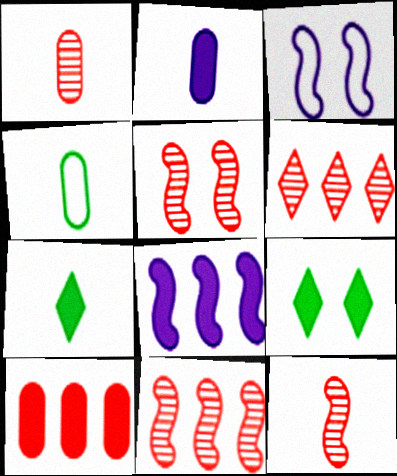[[1, 2, 4], 
[1, 5, 6], 
[5, 11, 12]]